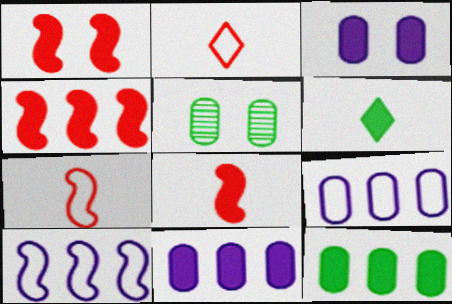[[1, 4, 8], 
[1, 6, 11], 
[3, 4, 6]]